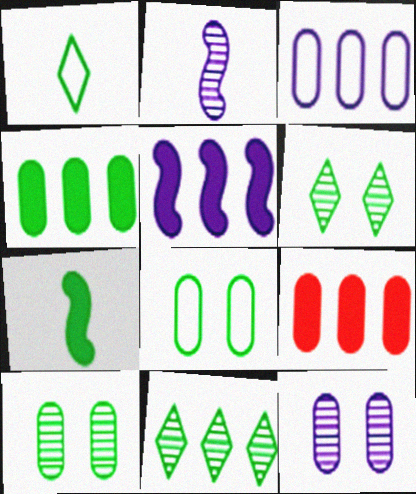[[7, 8, 11]]